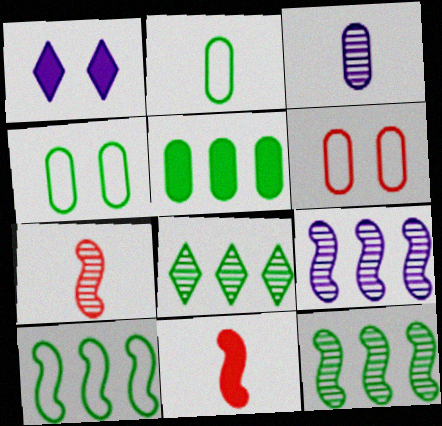[[1, 5, 11], 
[3, 5, 6], 
[5, 8, 10]]